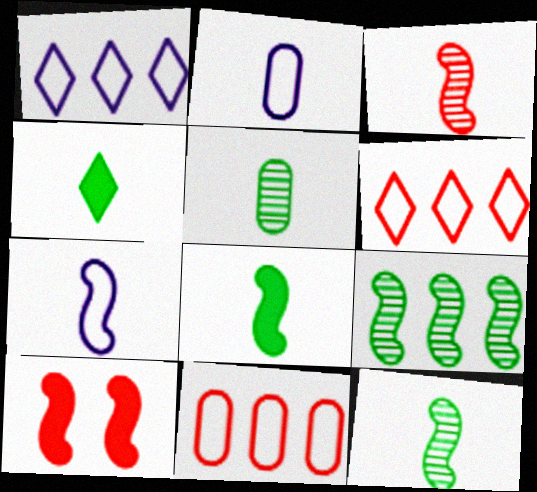[[1, 5, 10], 
[2, 3, 4], 
[3, 7, 8], 
[7, 9, 10]]